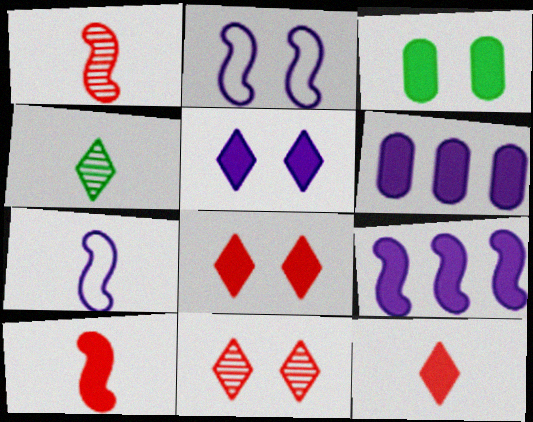[[2, 3, 11], 
[3, 9, 12]]